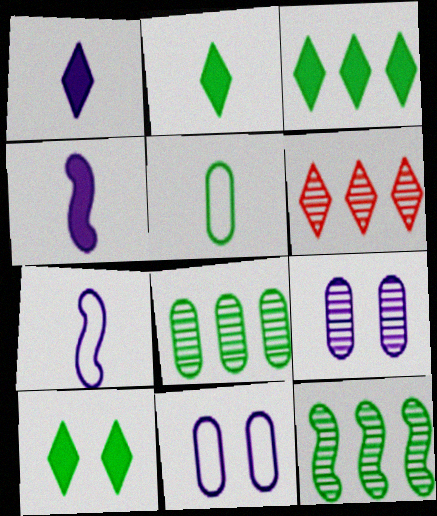[[2, 3, 10], 
[5, 10, 12]]